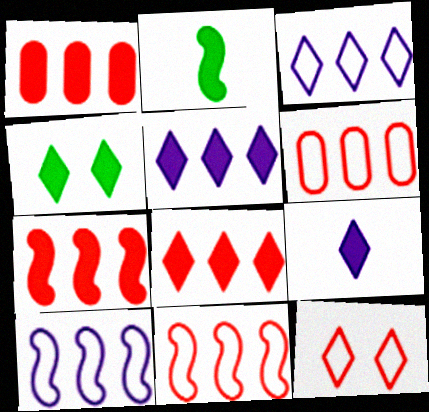[[1, 7, 8], 
[4, 8, 9]]